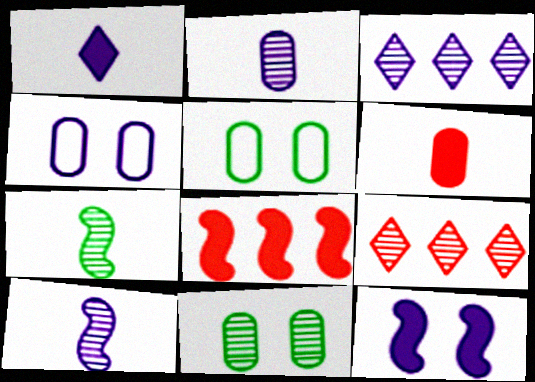[[9, 10, 11]]